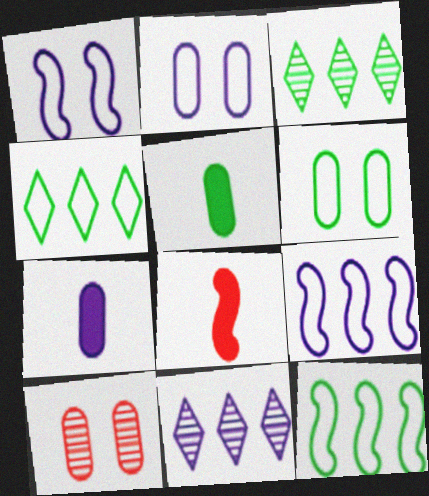[[1, 7, 11], 
[2, 3, 8], 
[6, 8, 11]]